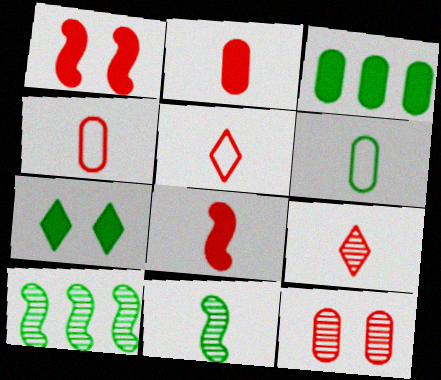[[4, 8, 9], 
[6, 7, 10]]